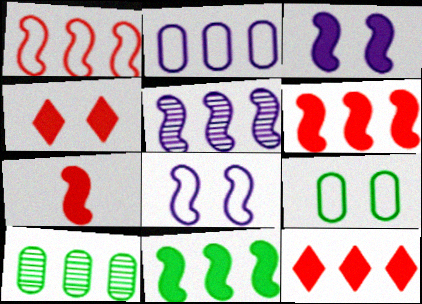[[1, 5, 11], 
[3, 7, 11]]